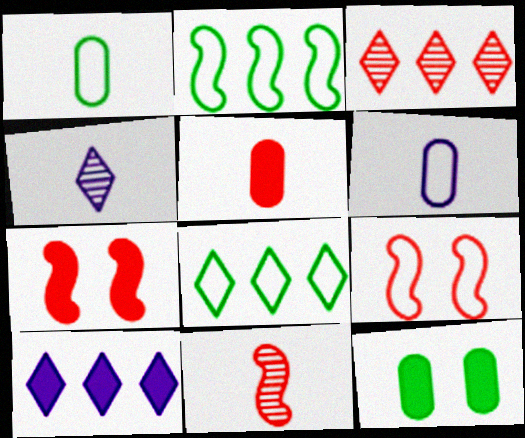[[3, 5, 9], 
[3, 8, 10], 
[6, 8, 9]]